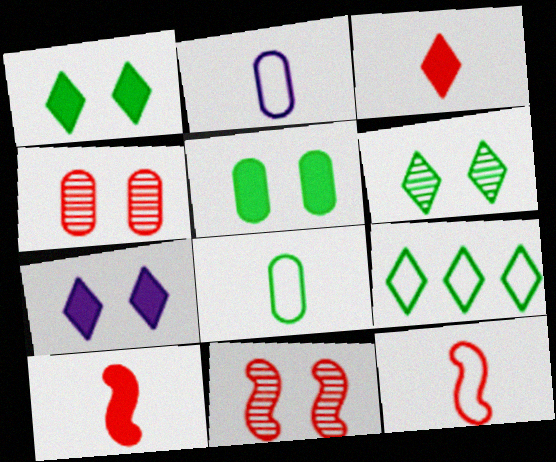[]